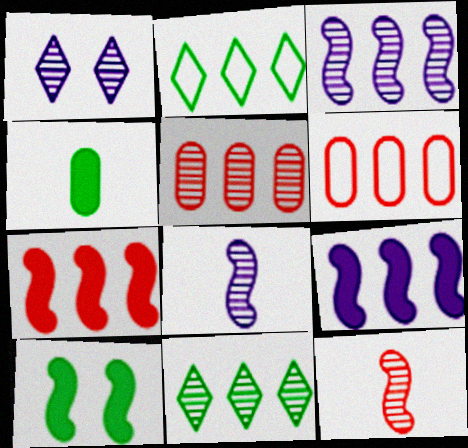[[2, 5, 9], 
[3, 5, 11], 
[6, 9, 11]]